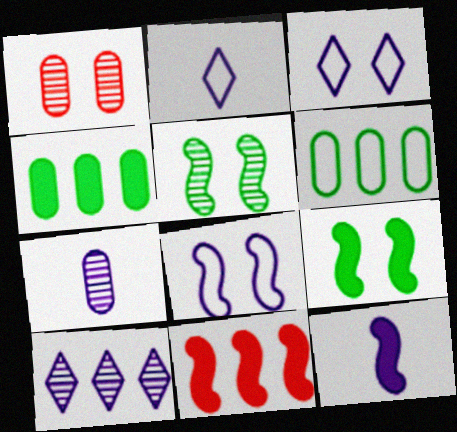[[1, 3, 9], 
[2, 7, 12], 
[6, 10, 11], 
[9, 11, 12]]